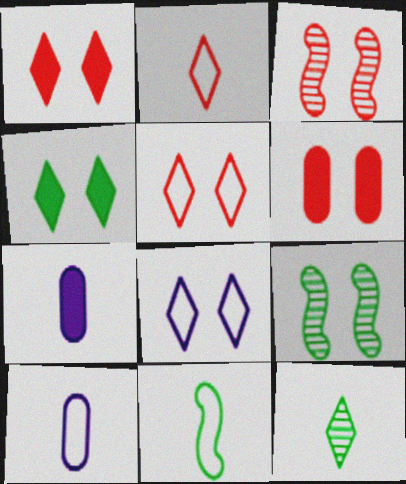[[2, 10, 11], 
[3, 5, 6], 
[6, 8, 9]]